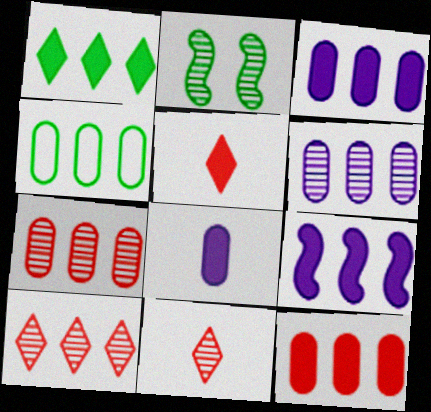[[1, 9, 12], 
[2, 6, 11], 
[3, 4, 7], 
[4, 6, 12], 
[4, 9, 10]]